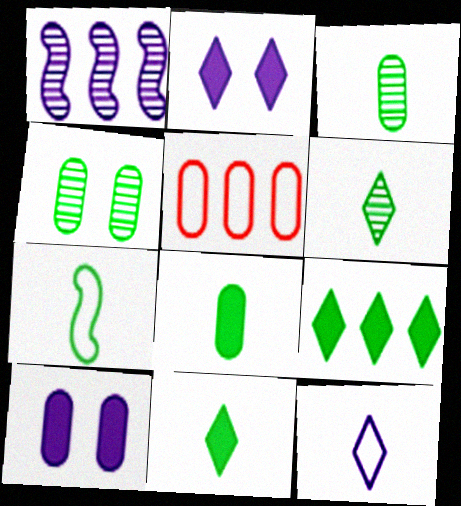[[1, 5, 9], 
[1, 10, 12], 
[3, 5, 10], 
[3, 7, 11], 
[4, 7, 9], 
[6, 7, 8]]